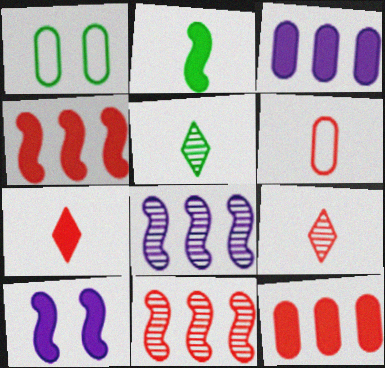[[1, 7, 8], 
[2, 4, 10]]